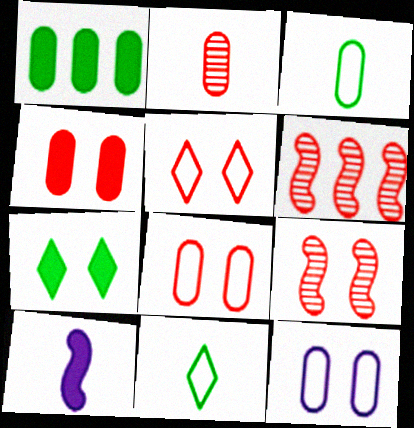[[1, 2, 12], 
[2, 10, 11], 
[4, 5, 9], 
[7, 9, 12]]